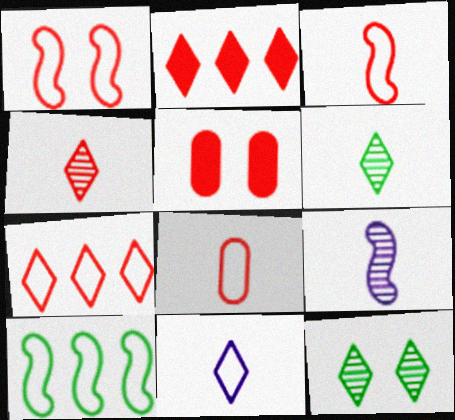[[1, 7, 8], 
[2, 11, 12]]